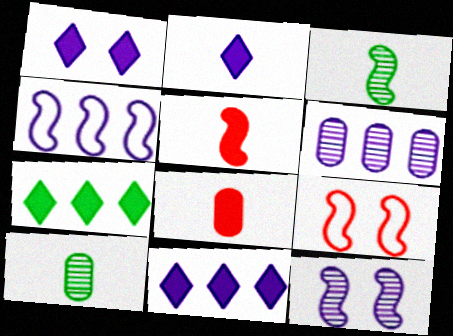[[1, 2, 11], 
[4, 6, 11], 
[9, 10, 11]]